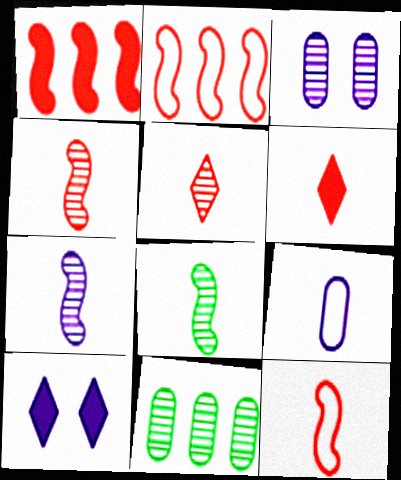[[4, 7, 8], 
[6, 8, 9], 
[10, 11, 12]]